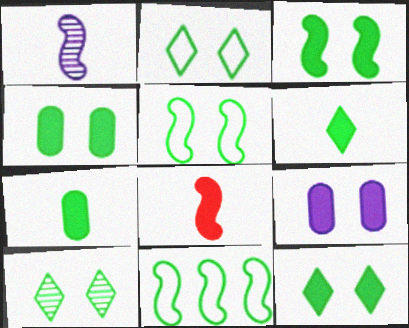[[2, 10, 12], 
[3, 4, 12], 
[4, 5, 10], 
[7, 10, 11]]